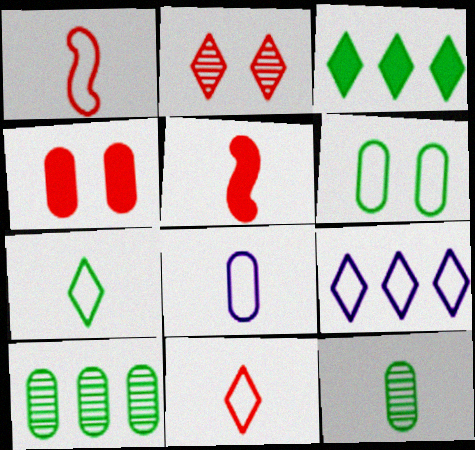[[1, 6, 9], 
[1, 7, 8], 
[4, 8, 10]]